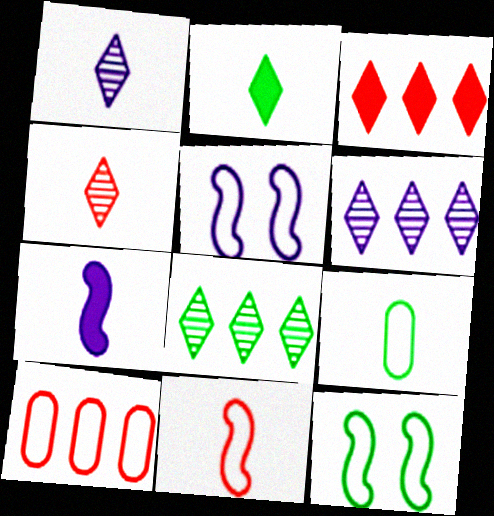[[4, 7, 9]]